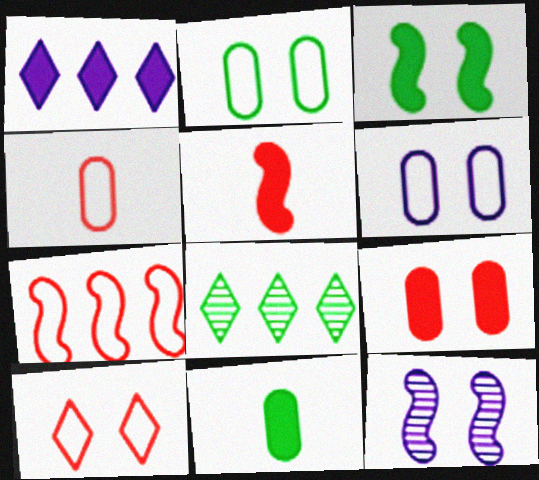[[4, 7, 10], 
[5, 6, 8]]